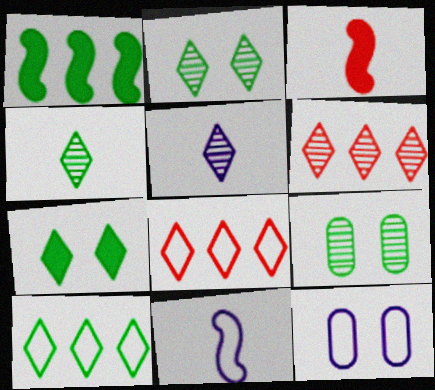[[2, 5, 6], 
[4, 7, 10], 
[5, 7, 8]]